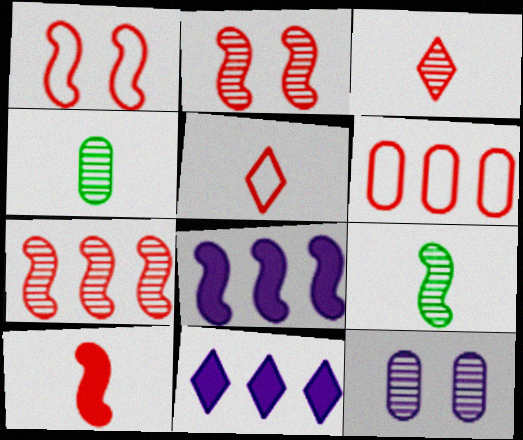[[1, 4, 11], 
[1, 5, 6], 
[1, 7, 10], 
[1, 8, 9]]